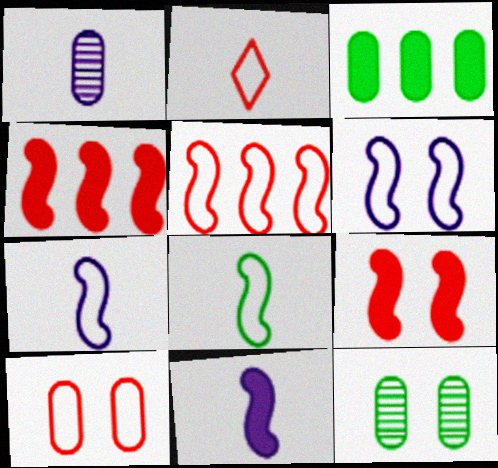[[1, 3, 10], 
[2, 5, 10], 
[5, 6, 8]]